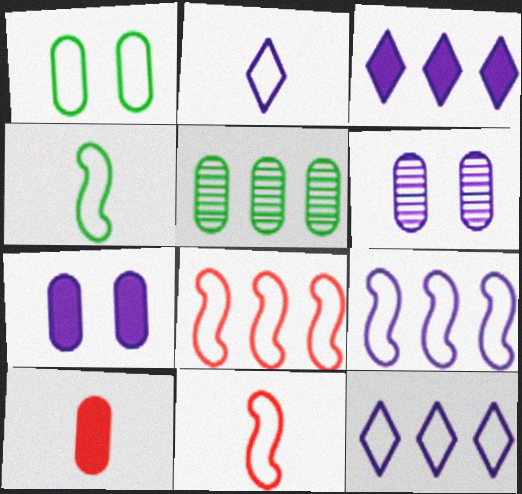[[1, 2, 8], 
[1, 11, 12], 
[3, 5, 8]]